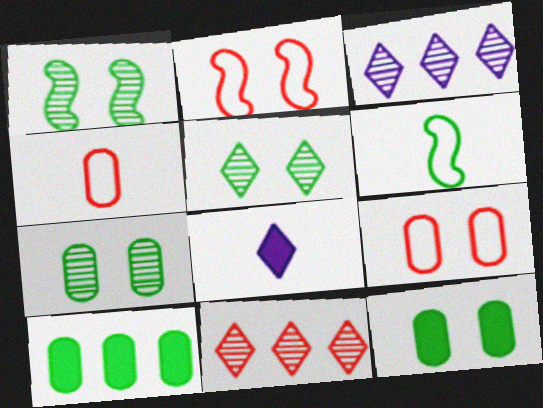[[1, 5, 7], 
[5, 6, 10]]